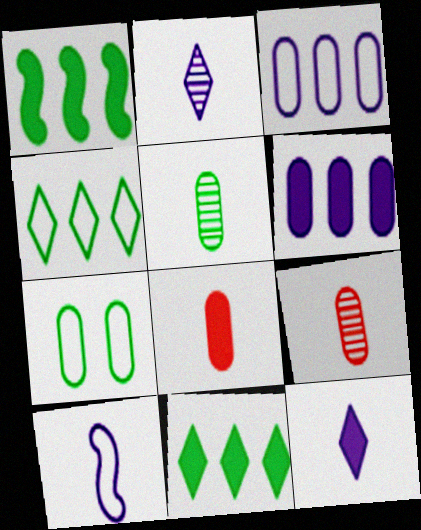[[6, 7, 9]]